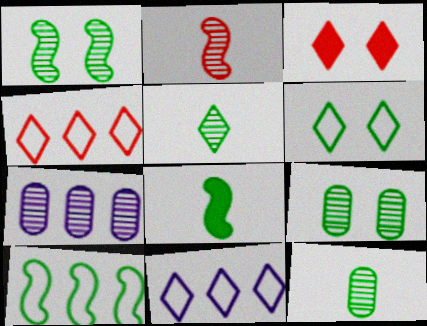[[1, 8, 10], 
[3, 5, 11]]